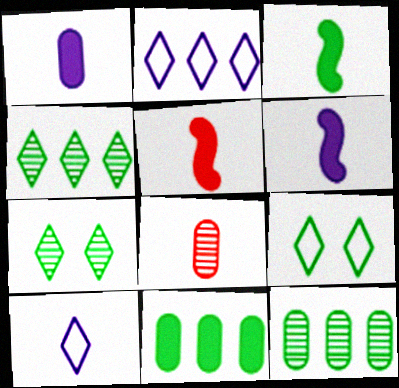[[3, 5, 6], 
[3, 8, 10], 
[3, 9, 12]]